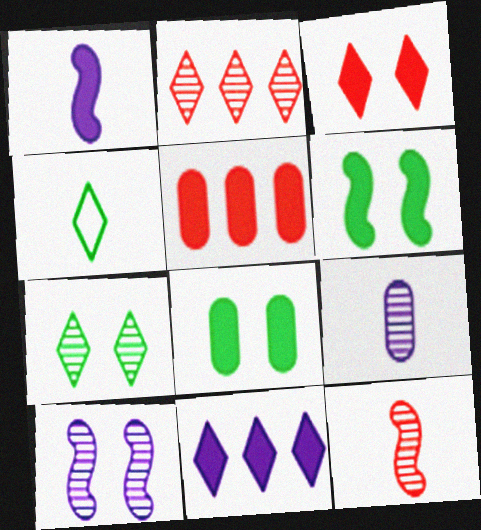[[4, 5, 10]]